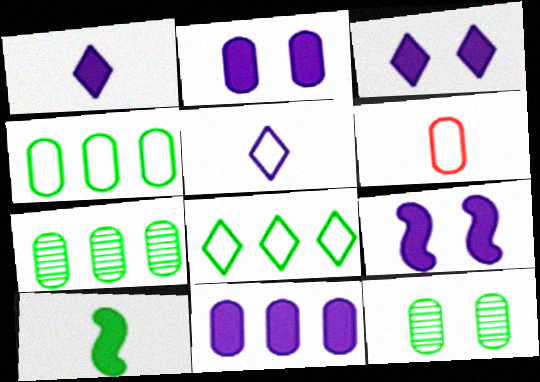[[1, 9, 11], 
[2, 3, 9], 
[2, 6, 7], 
[6, 11, 12], 
[8, 10, 12]]